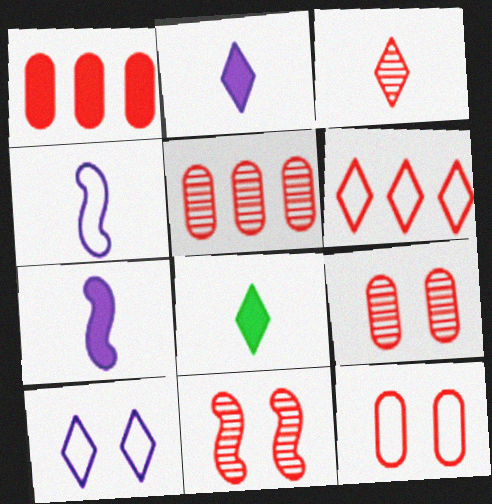[[3, 5, 11]]